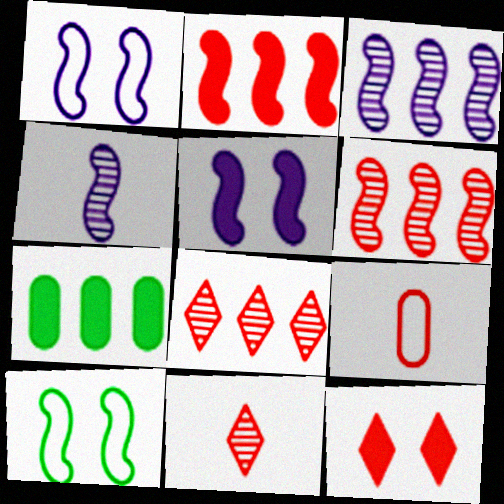[[1, 7, 11], 
[2, 4, 10], 
[6, 9, 12]]